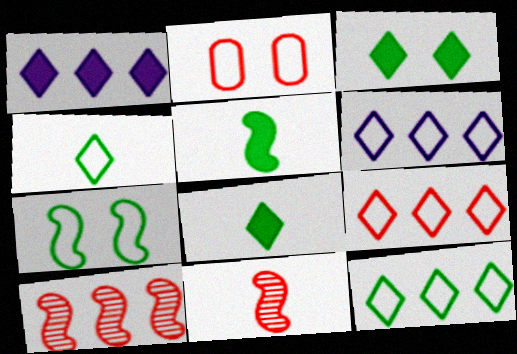[[6, 9, 12]]